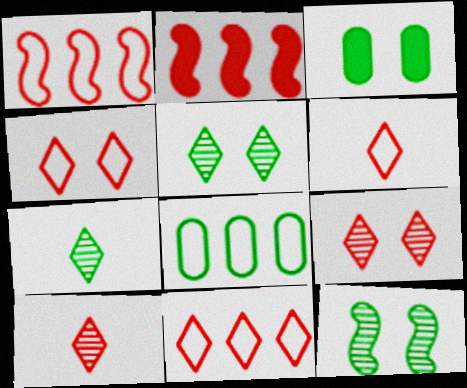[[4, 6, 11]]